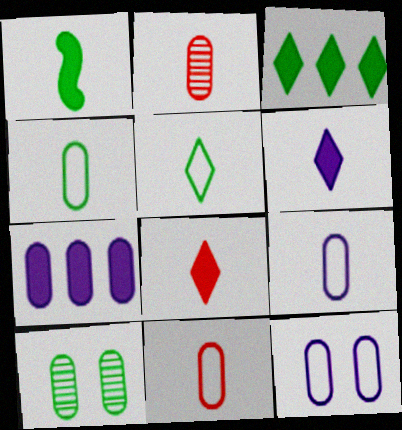[[4, 9, 11], 
[7, 10, 11]]